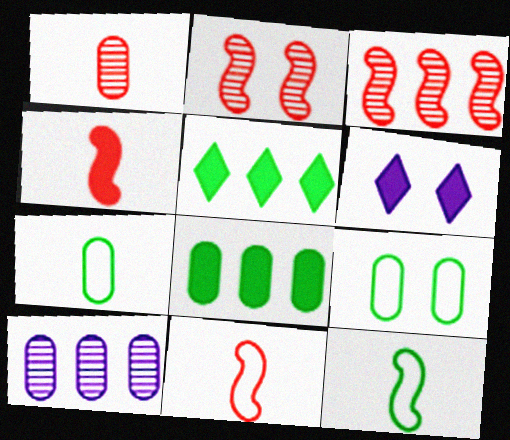[[2, 6, 9], 
[3, 6, 7], 
[4, 6, 8]]